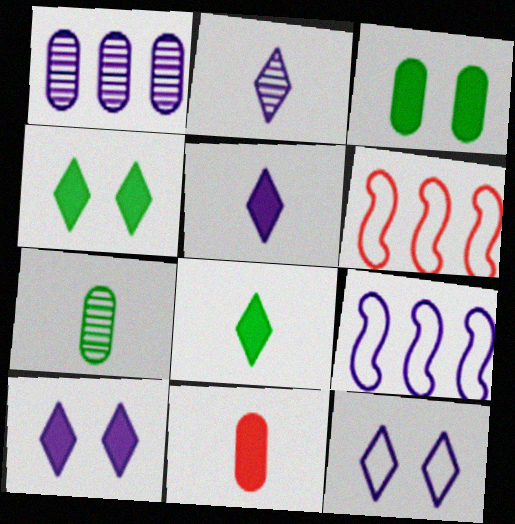[[2, 3, 6], 
[6, 7, 10]]